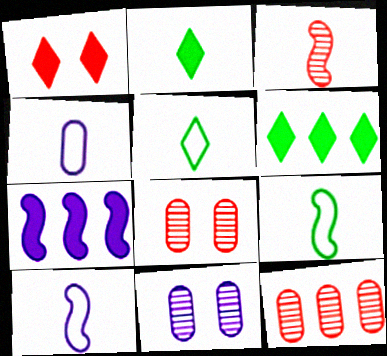[[2, 3, 4], 
[5, 7, 8], 
[6, 8, 10]]